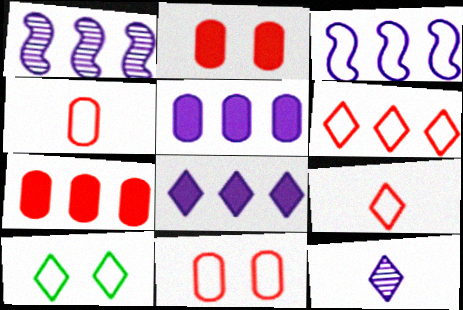[[3, 4, 10]]